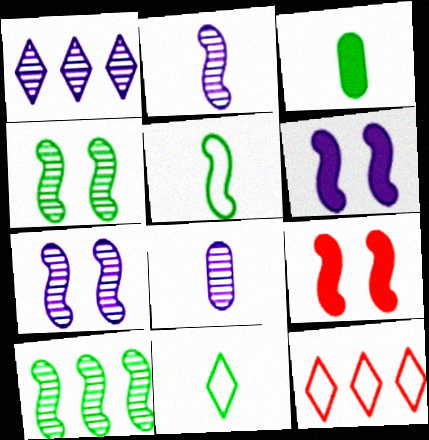[[1, 7, 8], 
[3, 7, 12]]